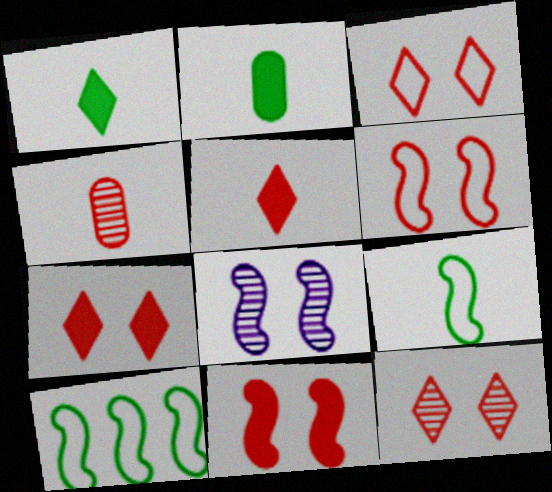[[3, 7, 12]]